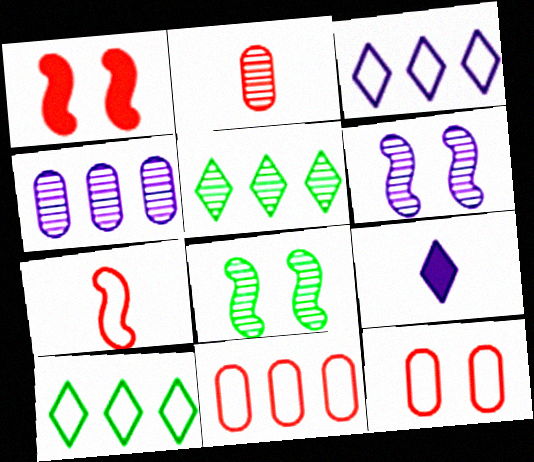[[2, 5, 6], 
[8, 9, 11]]